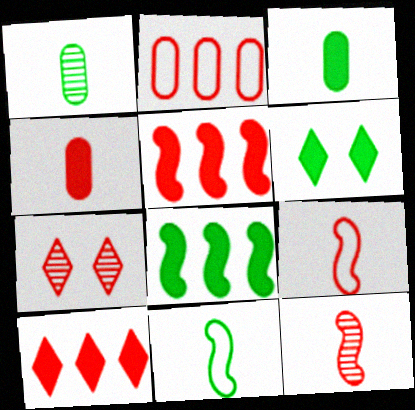[[3, 6, 8]]